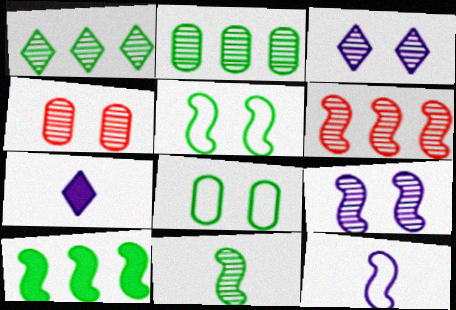[[5, 10, 11], 
[6, 7, 8], 
[6, 9, 11]]